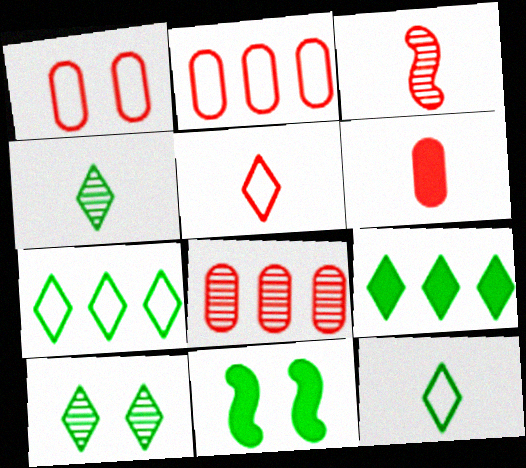[[1, 6, 8], 
[3, 5, 6], 
[9, 10, 12]]